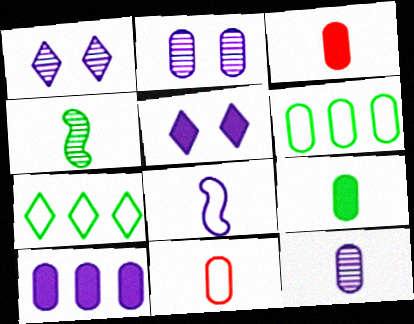[[1, 8, 10], 
[2, 3, 6], 
[9, 11, 12]]